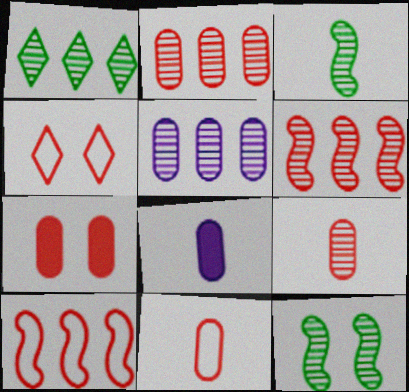[[1, 5, 6], 
[2, 7, 11], 
[4, 10, 11]]